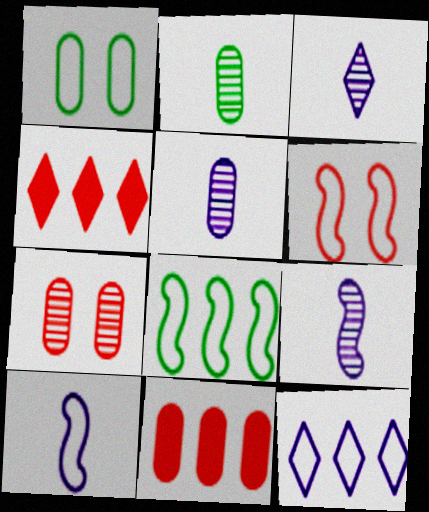[[1, 4, 9], 
[1, 5, 11], 
[3, 5, 9], 
[6, 8, 10]]